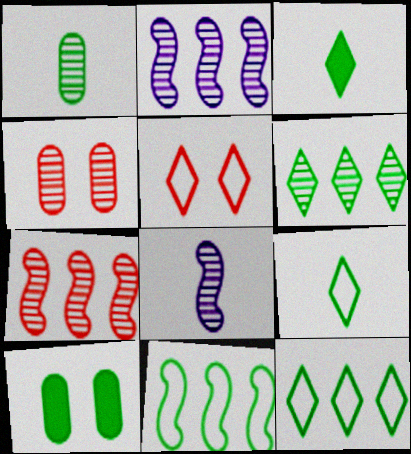[[4, 6, 8]]